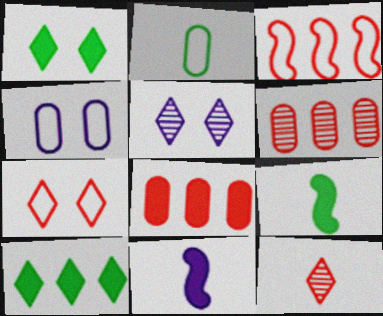[[1, 5, 7], 
[1, 8, 11], 
[2, 11, 12]]